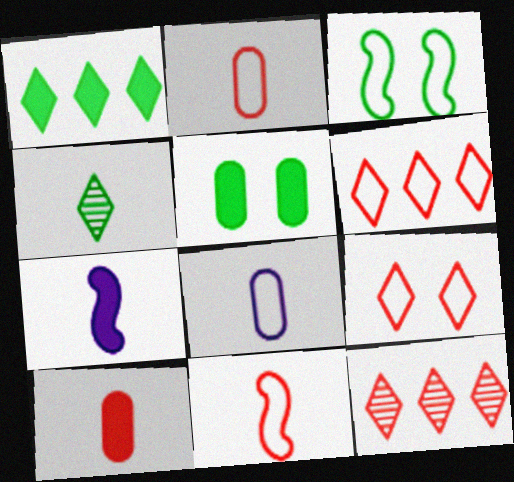[[2, 4, 7], 
[3, 6, 8]]